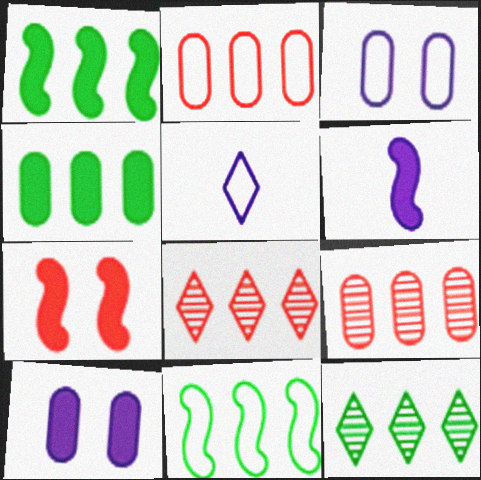[[1, 6, 7], 
[4, 11, 12]]